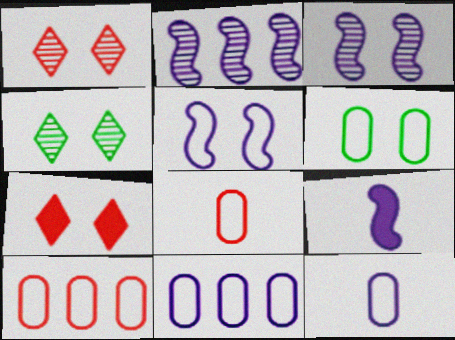[[2, 5, 9], 
[3, 6, 7], 
[4, 9, 10], 
[6, 8, 11], 
[6, 10, 12]]